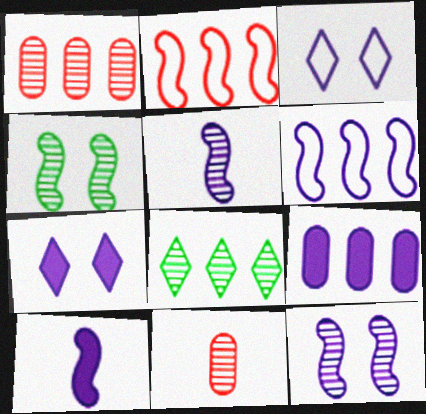[[2, 4, 10], 
[2, 8, 9], 
[3, 5, 9], 
[6, 10, 12], 
[7, 9, 10], 
[8, 11, 12]]